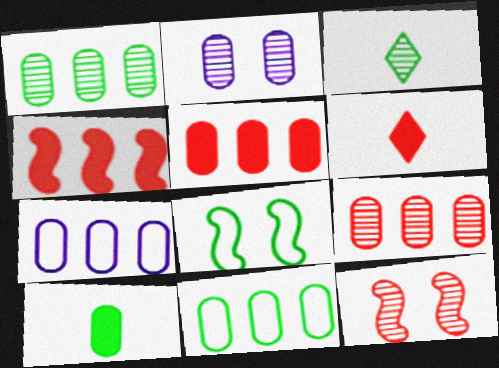[[1, 5, 7]]